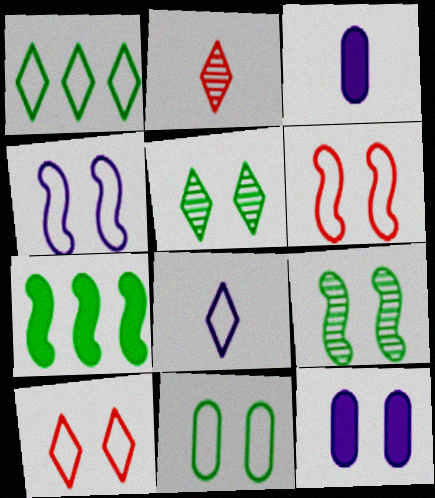[[1, 8, 10], 
[4, 10, 11], 
[5, 6, 12], 
[9, 10, 12]]